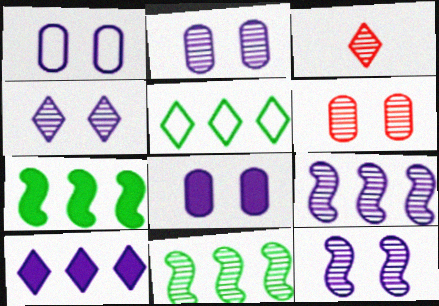[[1, 2, 8], 
[1, 3, 7], 
[2, 3, 11], 
[2, 4, 12]]